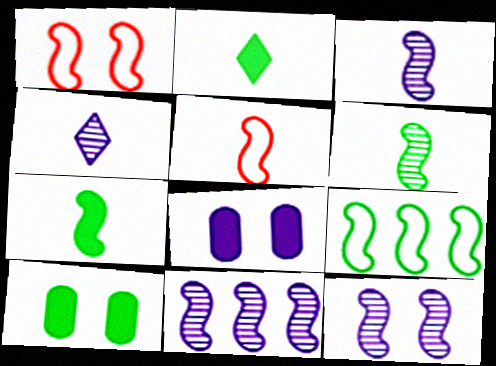[[1, 7, 11], 
[3, 5, 7], 
[3, 11, 12]]